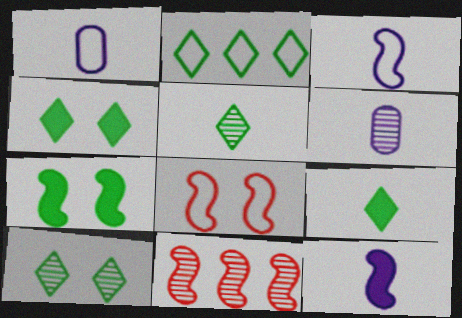[[1, 2, 8], 
[1, 4, 11], 
[2, 4, 5], 
[2, 9, 10], 
[3, 7, 11], 
[6, 10, 11]]